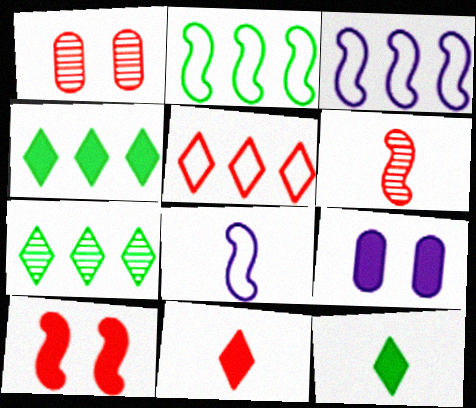[[1, 3, 12], 
[1, 4, 8]]